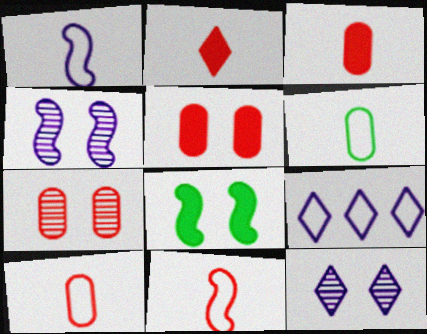[]